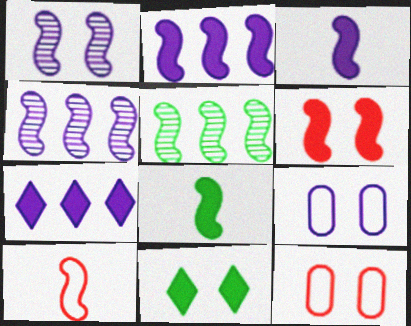[[1, 11, 12], 
[2, 6, 8]]